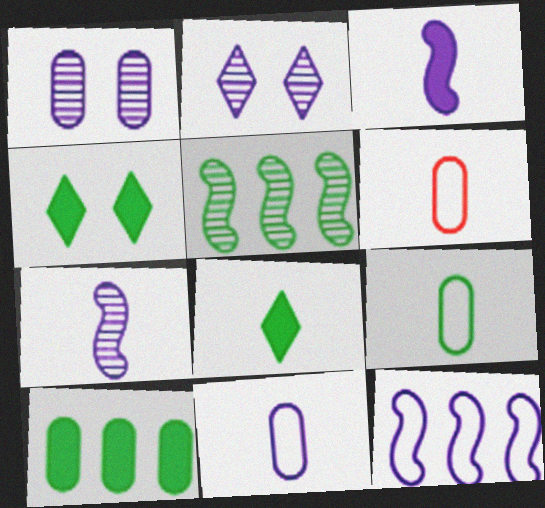[[1, 6, 10], 
[4, 5, 9], 
[6, 7, 8], 
[6, 9, 11]]